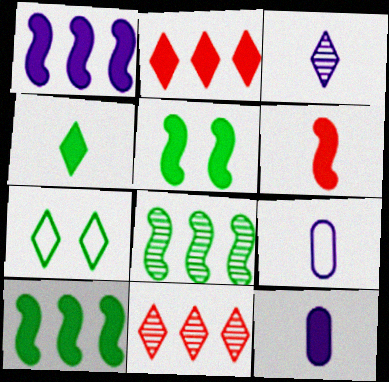[[1, 5, 6], 
[2, 3, 7], 
[2, 5, 12], 
[4, 6, 12], 
[5, 9, 11]]